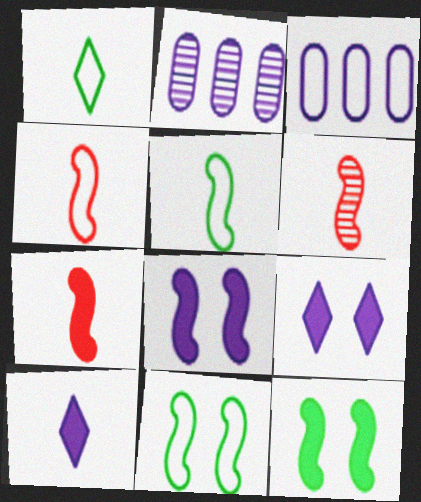[[4, 6, 7]]